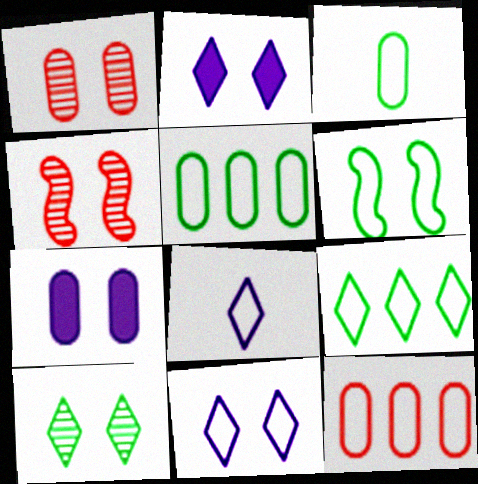[[1, 2, 6], 
[3, 6, 9], 
[6, 8, 12]]